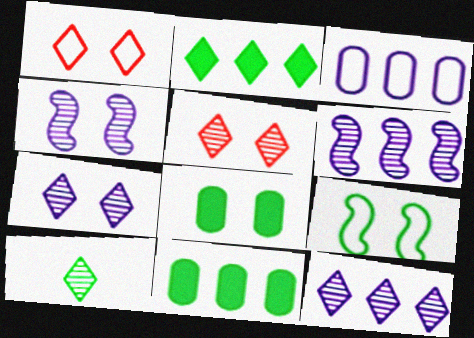[[1, 4, 8], 
[5, 10, 12], 
[9, 10, 11]]